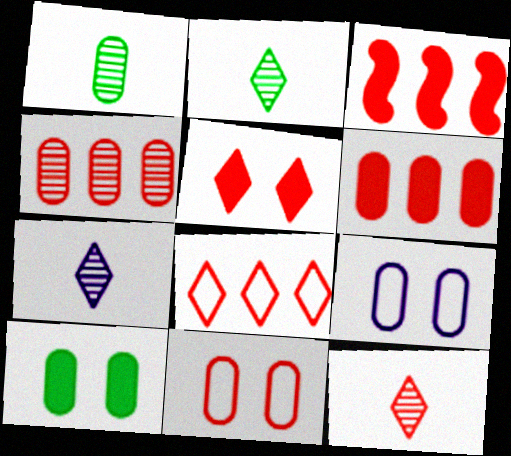[[1, 6, 9], 
[2, 3, 9], 
[2, 7, 12], 
[3, 4, 8], 
[3, 11, 12], 
[5, 8, 12]]